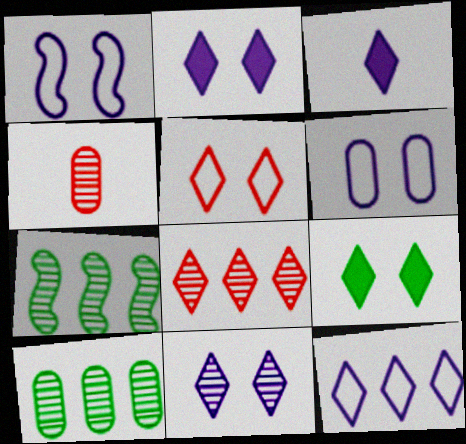[[3, 11, 12], 
[4, 7, 11], 
[5, 9, 11]]